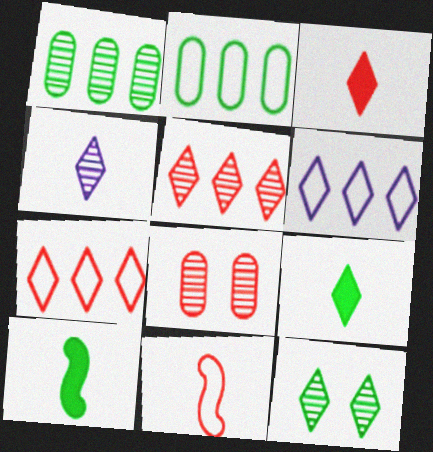[[2, 10, 12], 
[3, 6, 12], 
[4, 5, 12], 
[6, 8, 10]]